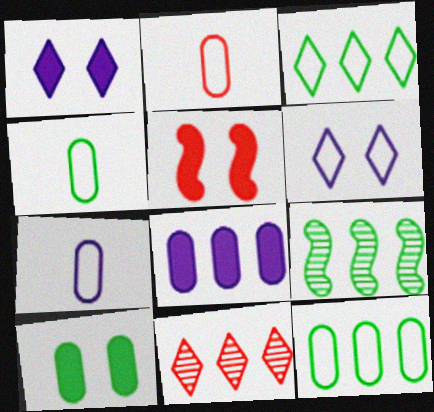[[1, 2, 9], 
[1, 5, 10], 
[2, 4, 7], 
[2, 5, 11]]